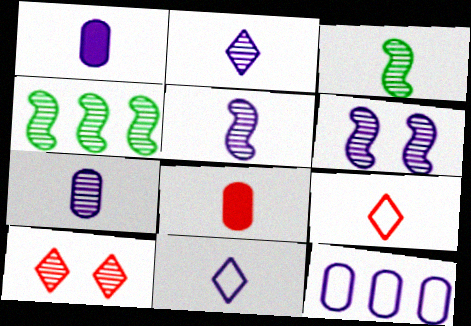[[1, 3, 9], 
[1, 5, 11], 
[2, 5, 7], 
[3, 8, 11], 
[4, 7, 10]]